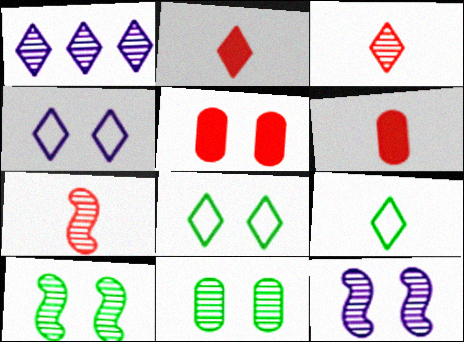[[1, 2, 8], 
[1, 7, 11], 
[4, 5, 10], 
[5, 8, 12]]